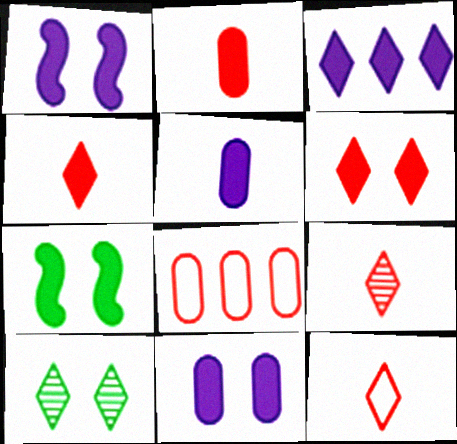[[1, 3, 5], 
[2, 3, 7], 
[3, 10, 12], 
[4, 9, 12], 
[6, 7, 11]]